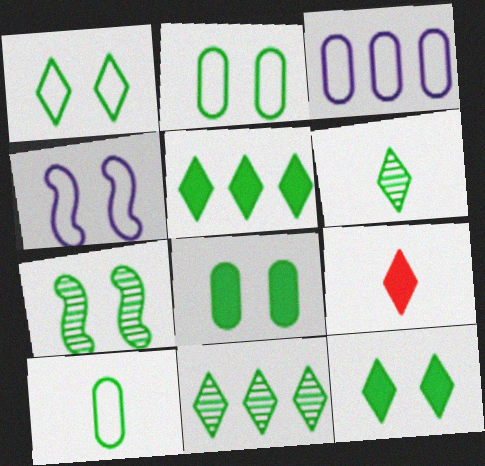[[1, 5, 6], 
[1, 7, 8], 
[2, 7, 12], 
[3, 7, 9], 
[5, 7, 10]]